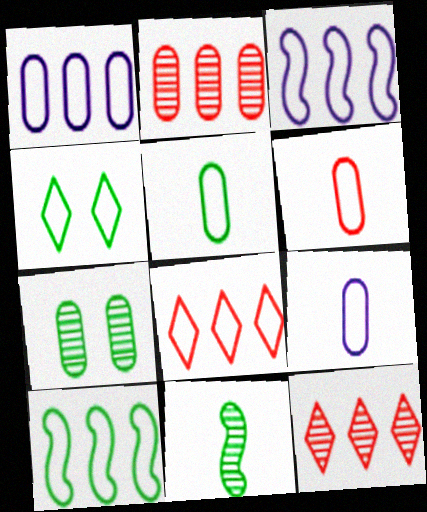[[1, 8, 10], 
[3, 4, 6], 
[4, 5, 10], 
[5, 6, 9]]